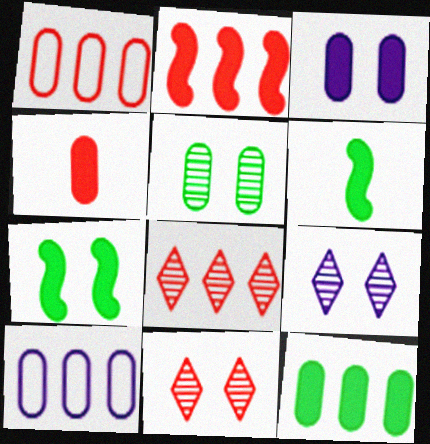[[1, 2, 8], 
[1, 6, 9], 
[3, 4, 12], 
[4, 5, 10], 
[6, 10, 11]]